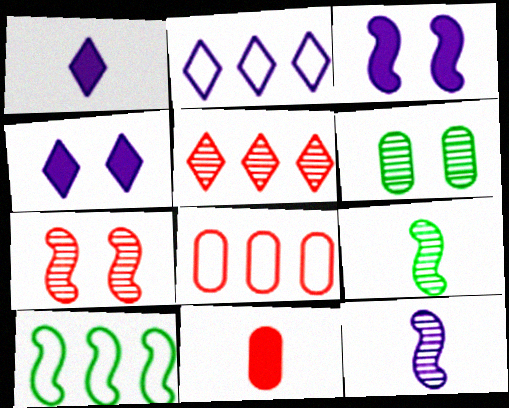[[2, 8, 10], 
[4, 8, 9], 
[5, 6, 12]]